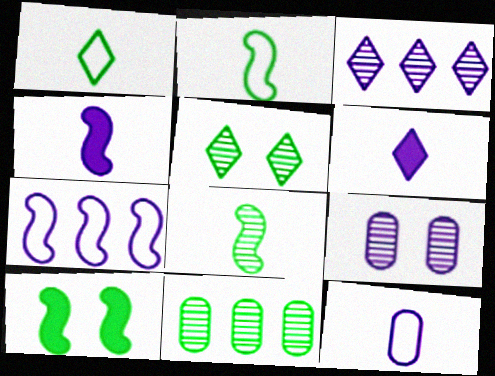[[1, 10, 11], 
[5, 8, 11], 
[6, 7, 9]]